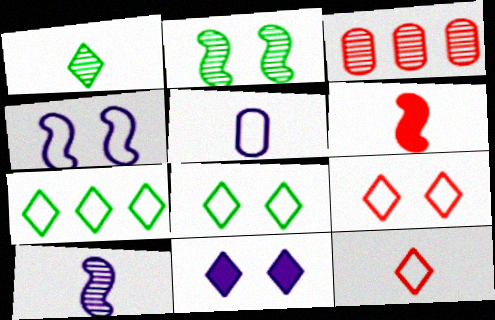[[1, 5, 6], 
[3, 6, 9]]